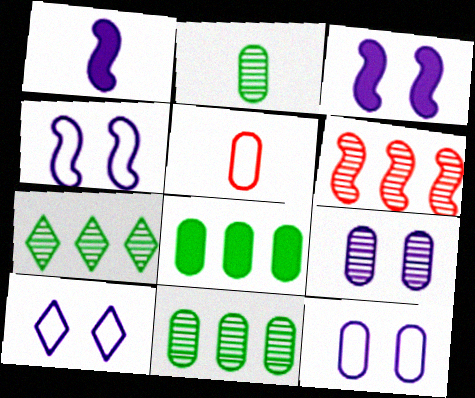[[3, 5, 7], 
[3, 9, 10], 
[4, 10, 12], 
[5, 8, 9]]